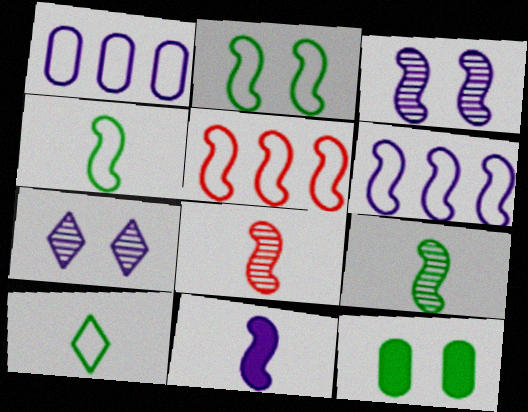[[1, 7, 11], 
[3, 6, 11], 
[4, 8, 11]]